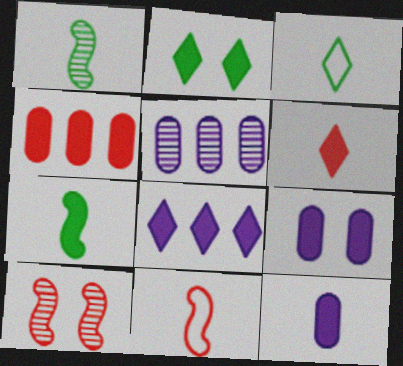[[2, 5, 11], 
[2, 6, 8], 
[6, 7, 12]]